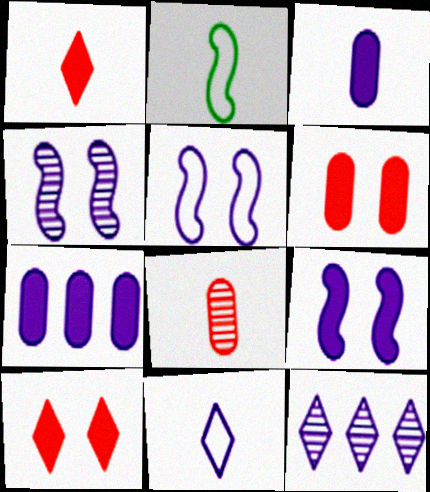[[2, 6, 12], 
[3, 5, 12], 
[4, 5, 9], 
[4, 7, 11]]